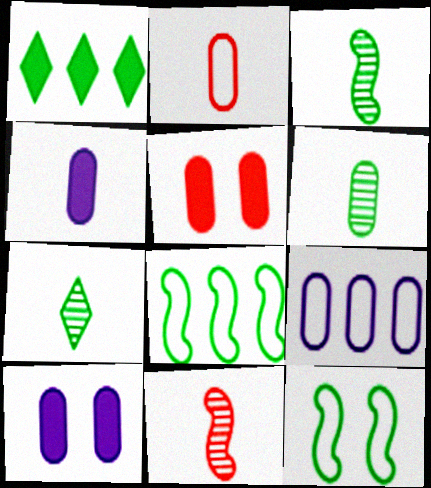[[1, 6, 12], 
[2, 4, 6], 
[3, 6, 7], 
[5, 6, 9]]